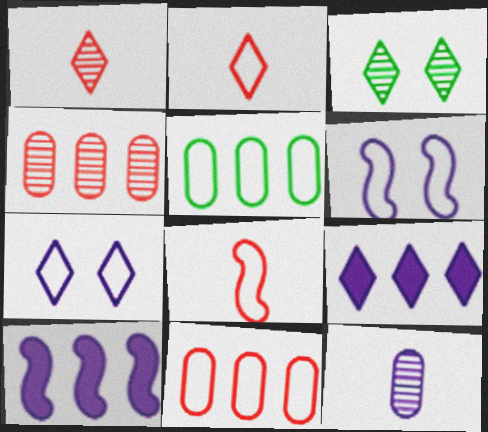[[2, 3, 9], 
[2, 5, 6], 
[5, 7, 8], 
[6, 9, 12], 
[7, 10, 12]]